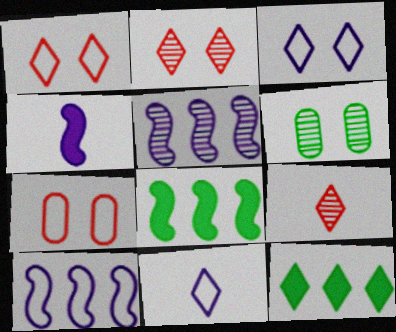[[2, 11, 12], 
[3, 9, 12], 
[5, 6, 9]]